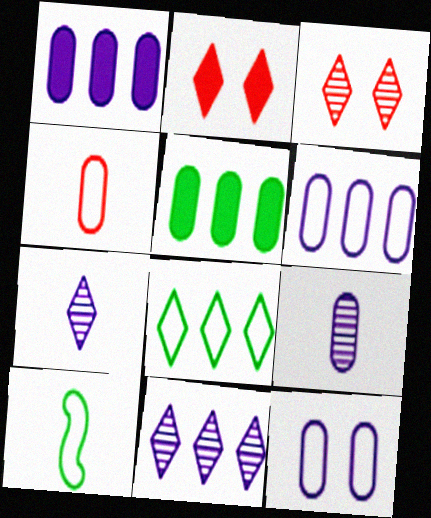[[1, 3, 10], 
[1, 9, 12], 
[2, 7, 8]]